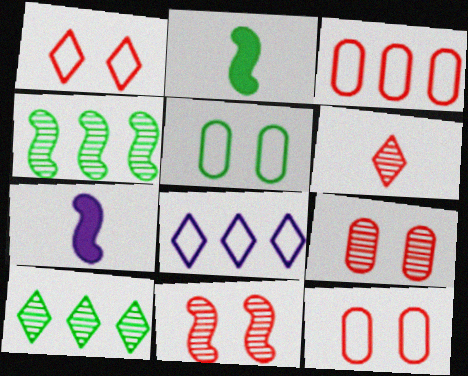[[2, 5, 10], 
[2, 8, 9], 
[7, 10, 12]]